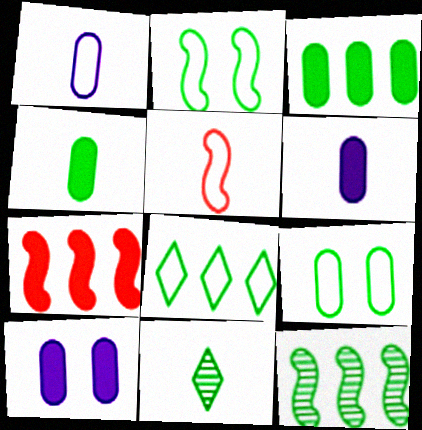[[2, 3, 11], 
[3, 8, 12], 
[5, 6, 11]]